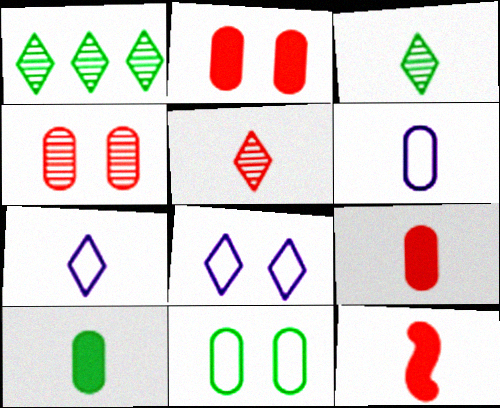[[3, 6, 12]]